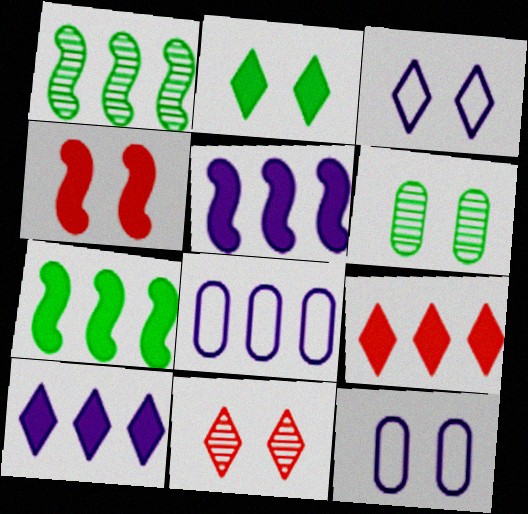[[1, 8, 9], 
[2, 3, 11], 
[3, 4, 6]]